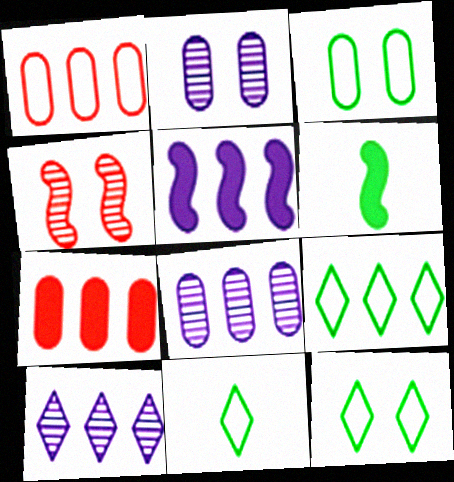[[9, 11, 12]]